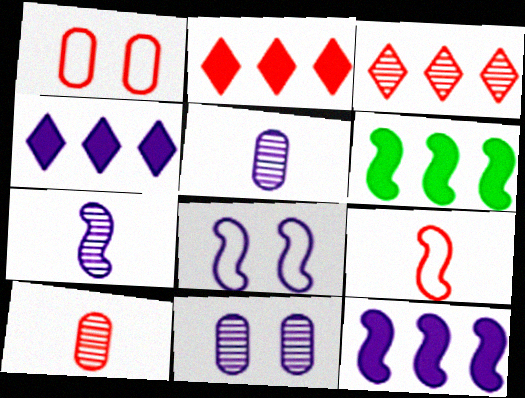[[4, 5, 8], 
[7, 8, 12]]